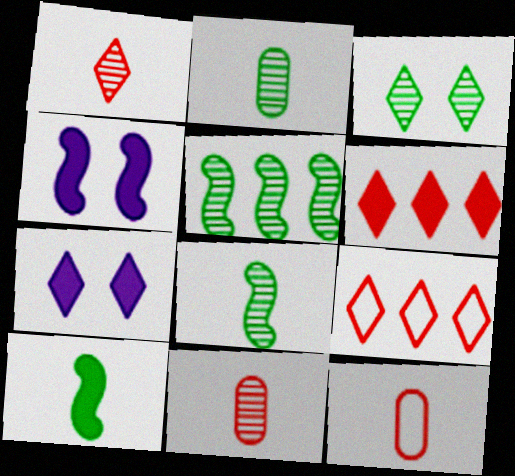[[2, 3, 5], 
[2, 4, 9], 
[5, 7, 12]]